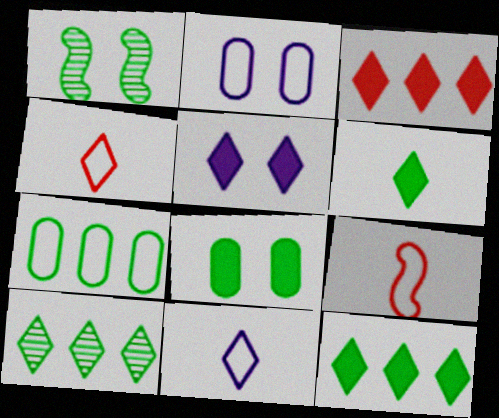[[1, 6, 7], 
[3, 5, 6], 
[4, 5, 10]]